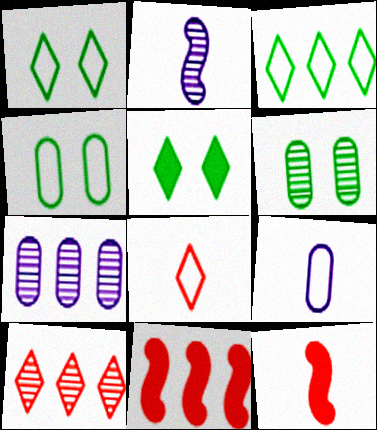[[1, 7, 12], 
[2, 6, 10], 
[3, 7, 11]]